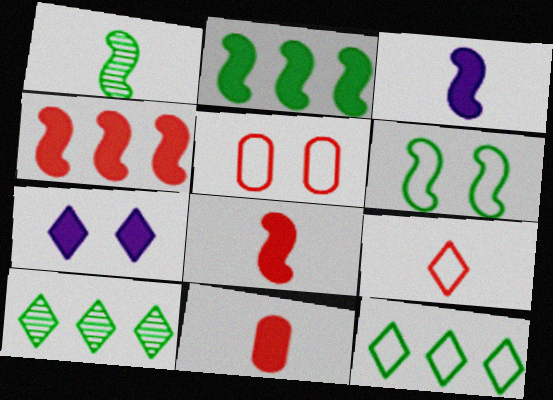[[1, 2, 6], 
[2, 7, 11], 
[3, 5, 10], 
[7, 9, 10]]